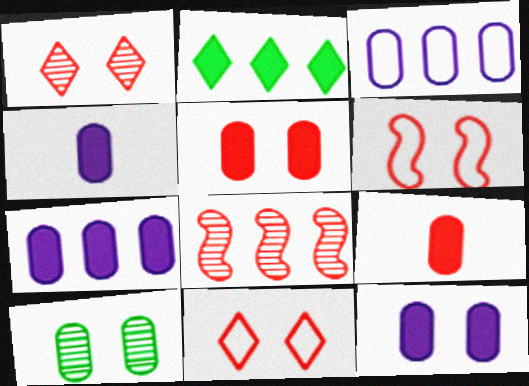[[1, 5, 6], 
[2, 3, 8], 
[3, 9, 10], 
[4, 7, 12], 
[8, 9, 11]]